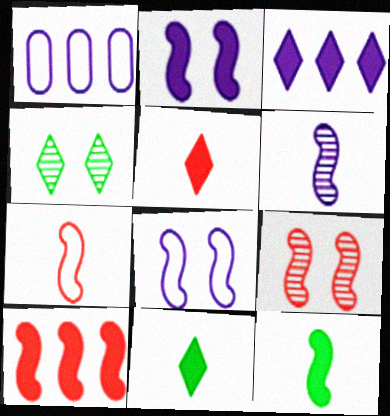[[1, 9, 11], 
[2, 10, 12], 
[6, 7, 12], 
[7, 9, 10]]